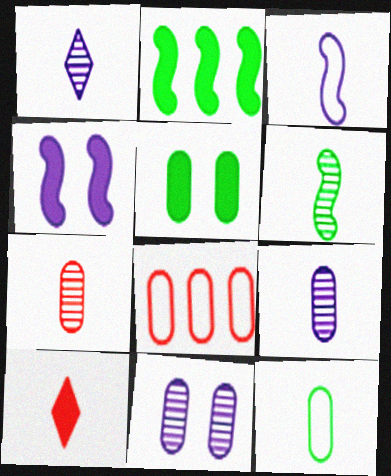[[1, 6, 7], 
[5, 8, 9]]